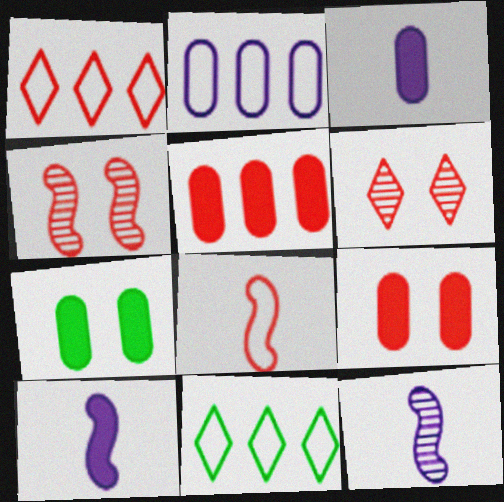[[1, 7, 12], 
[3, 4, 11], 
[3, 5, 7], 
[5, 6, 8], 
[9, 11, 12]]